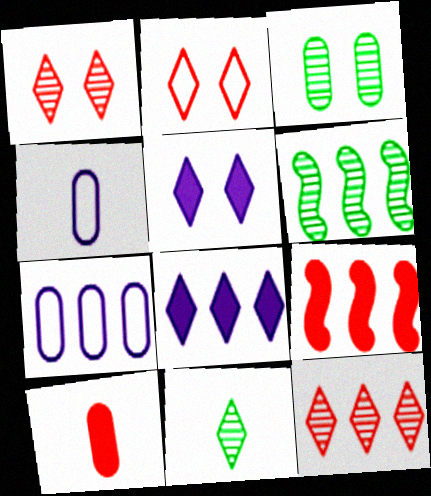[[2, 8, 11], 
[3, 6, 11], 
[3, 7, 10]]